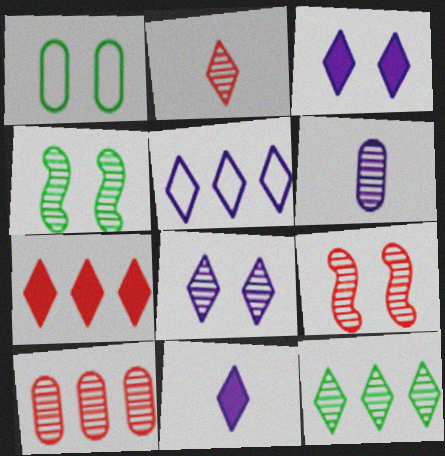[[1, 3, 9], 
[2, 8, 12], 
[2, 9, 10], 
[5, 7, 12], 
[5, 8, 11], 
[6, 9, 12]]